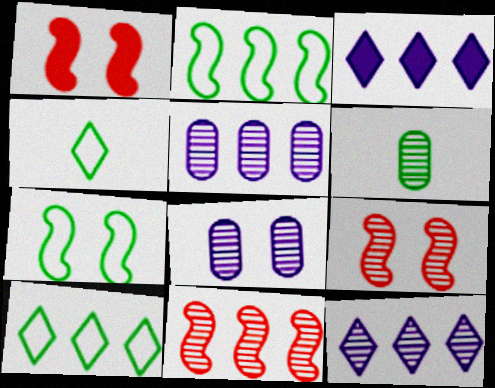[[1, 4, 5], 
[6, 9, 12]]